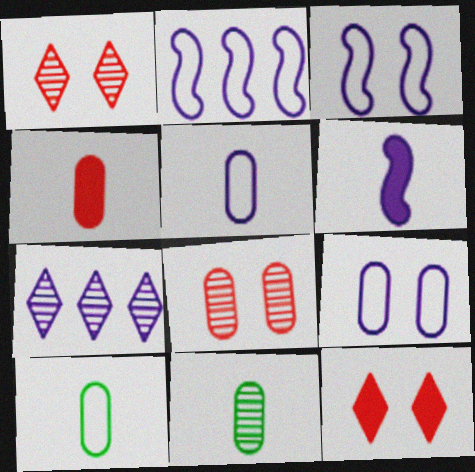[[2, 11, 12], 
[4, 5, 11], 
[6, 7, 9]]